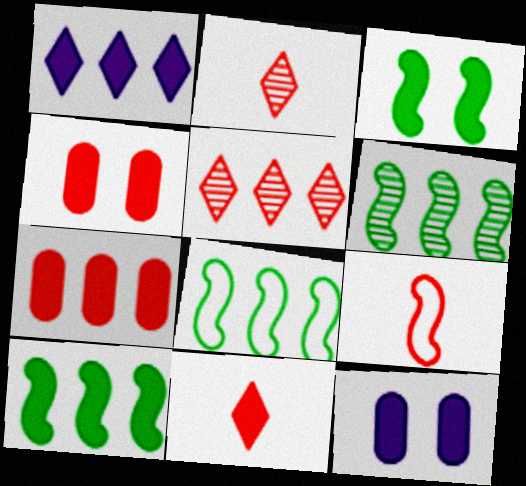[[1, 7, 10], 
[2, 8, 12], 
[4, 5, 9], 
[6, 8, 10], 
[10, 11, 12]]